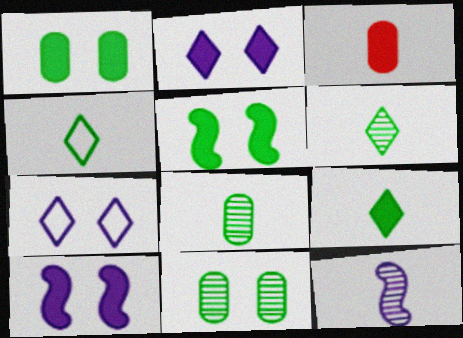[[3, 4, 12], 
[4, 6, 9]]